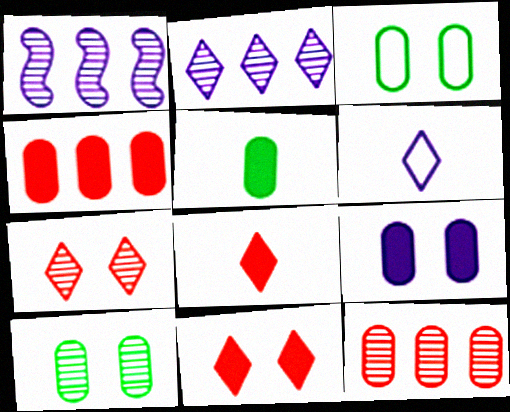[[1, 3, 8], 
[1, 6, 9], 
[4, 5, 9]]